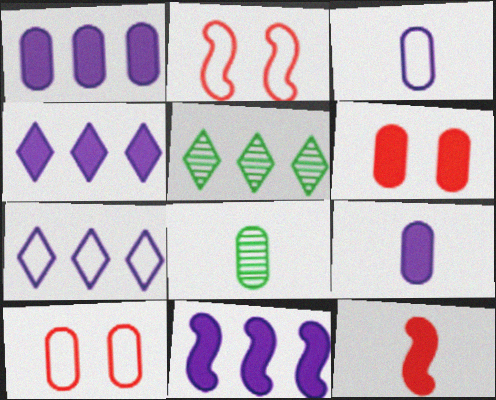[[1, 4, 11], 
[1, 8, 10], 
[2, 4, 8], 
[2, 5, 9]]